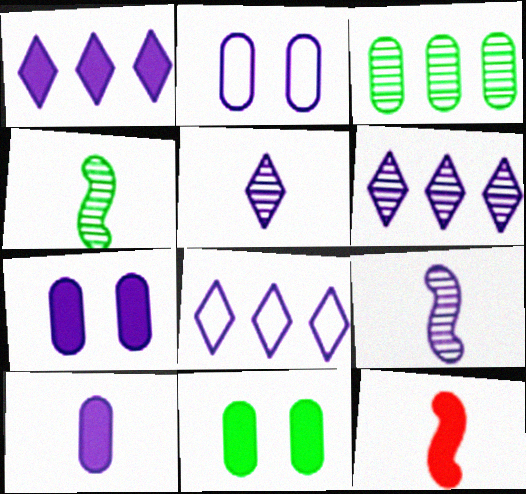[[1, 2, 9], 
[1, 6, 8], 
[1, 11, 12], 
[7, 8, 9]]